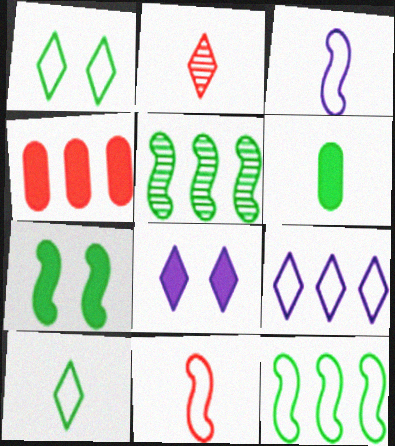[[1, 5, 6], 
[2, 3, 6], 
[4, 5, 9]]